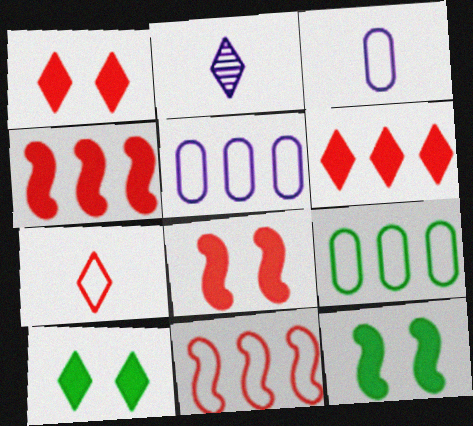[[2, 8, 9]]